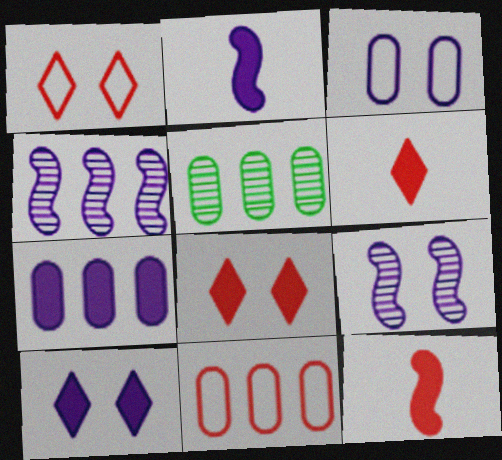[[1, 2, 5], 
[2, 7, 10], 
[3, 9, 10], 
[5, 7, 11]]